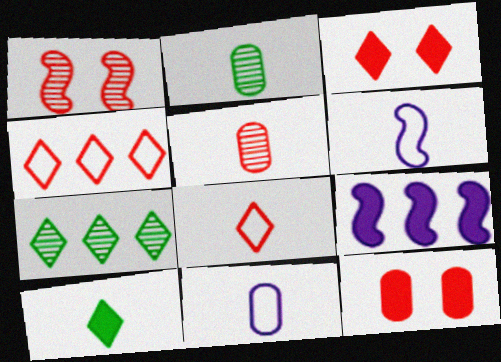[[5, 6, 10], 
[6, 7, 12], 
[9, 10, 12]]